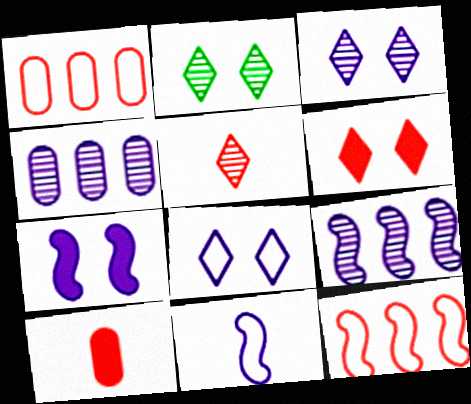[[2, 6, 8], 
[7, 9, 11]]